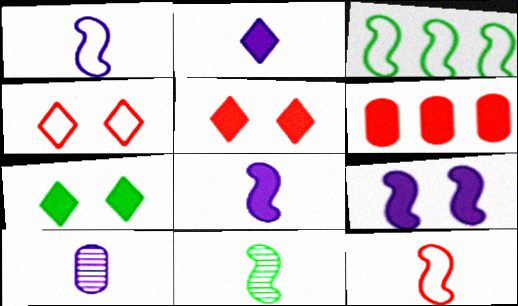[[1, 2, 10], 
[3, 5, 10], 
[6, 7, 8], 
[8, 11, 12]]